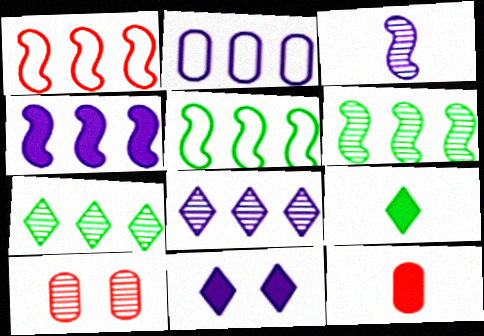[[1, 4, 6], 
[2, 3, 11], 
[2, 4, 8], 
[3, 7, 10]]